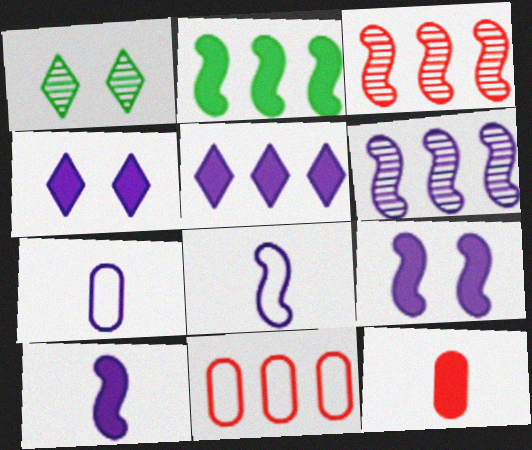[[1, 10, 11], 
[2, 4, 12], 
[4, 6, 7], 
[6, 8, 9]]